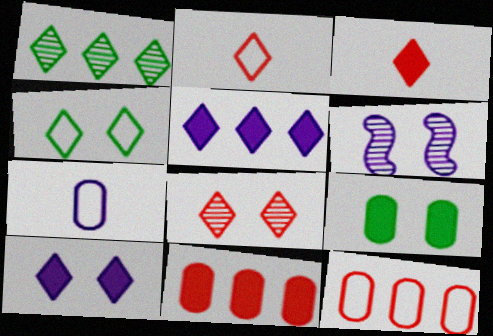[[1, 2, 10], 
[4, 8, 10], 
[5, 6, 7]]